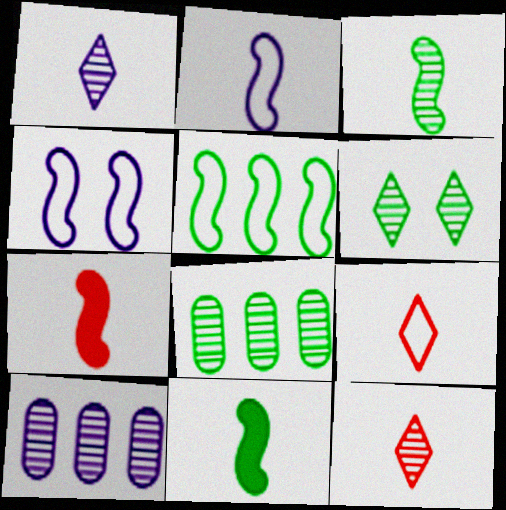[[2, 3, 7], 
[3, 6, 8]]